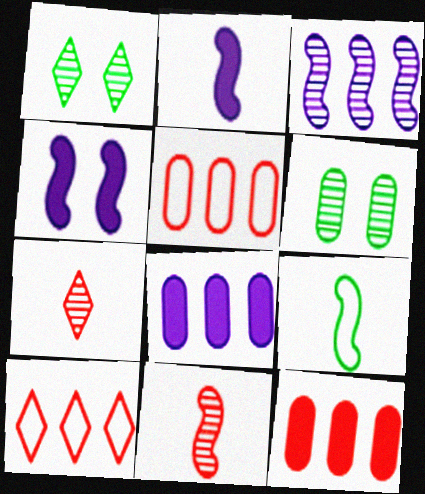[[1, 2, 5], 
[2, 6, 10], 
[2, 9, 11], 
[3, 6, 7]]